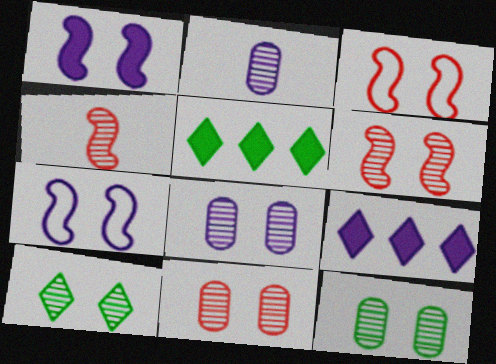[[2, 3, 5], 
[2, 7, 9], 
[6, 8, 10], 
[8, 11, 12]]